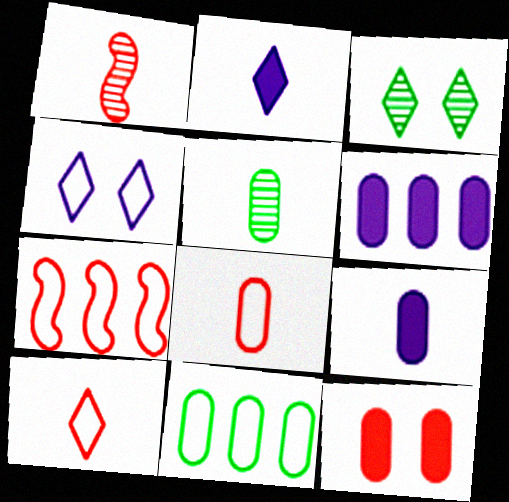[[3, 7, 9], 
[5, 8, 9]]